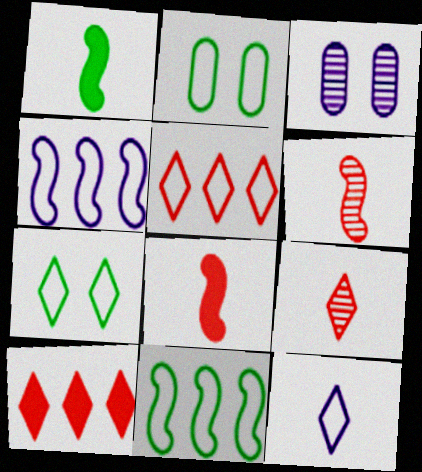[[1, 3, 5], 
[5, 7, 12]]